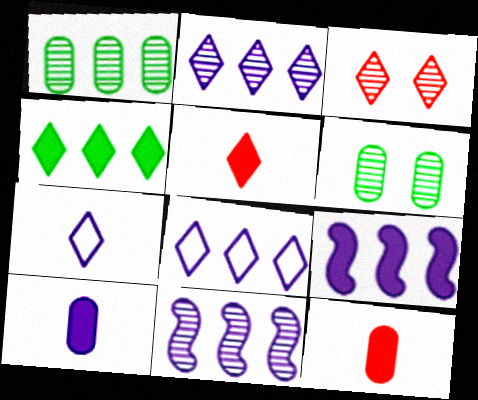[[3, 4, 7]]